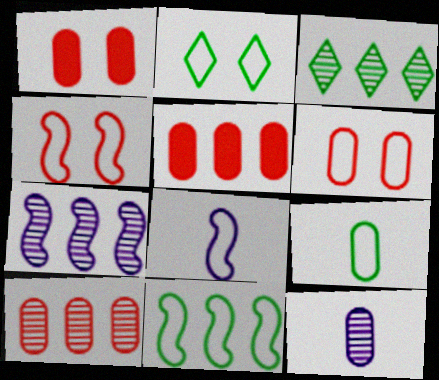[[1, 3, 8], 
[2, 9, 11], 
[3, 7, 10], 
[4, 8, 11]]